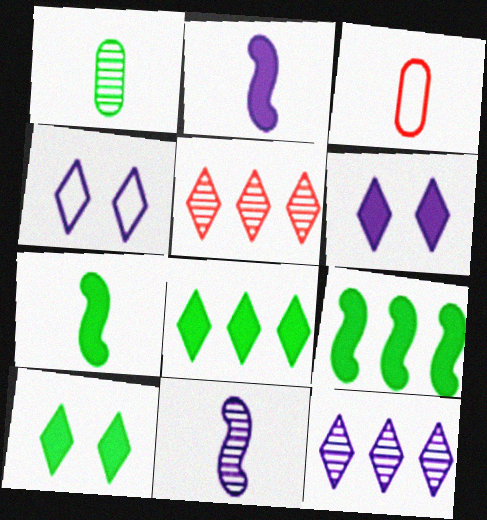[]